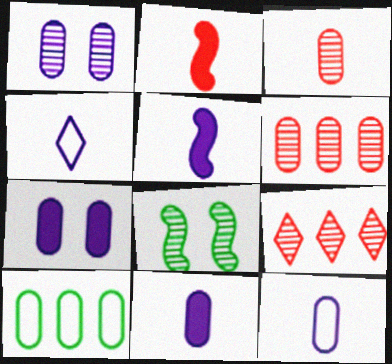[[3, 7, 10]]